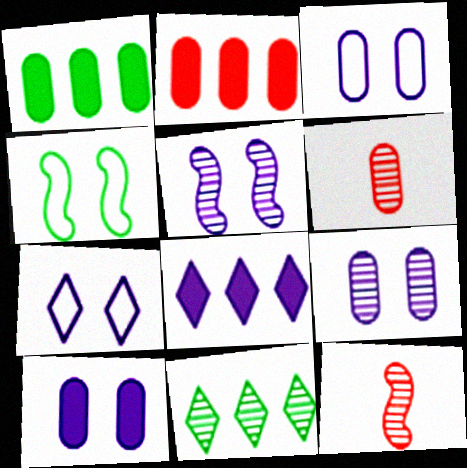[[1, 3, 6], 
[1, 7, 12], 
[3, 9, 10], 
[4, 6, 8], 
[5, 6, 11], 
[5, 7, 10], 
[9, 11, 12]]